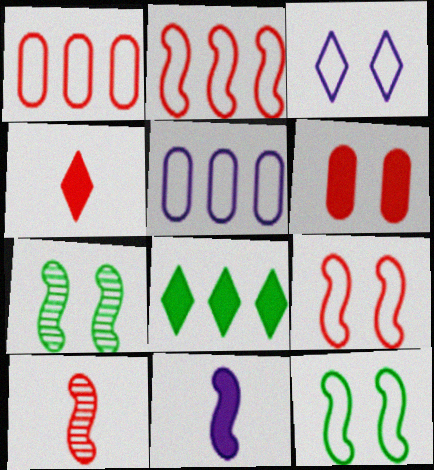[[2, 7, 11], 
[3, 6, 7], 
[4, 5, 7], 
[6, 8, 11]]